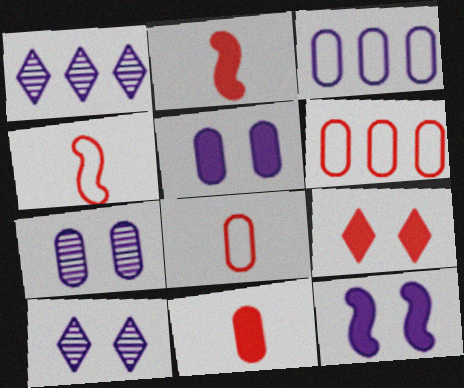[]